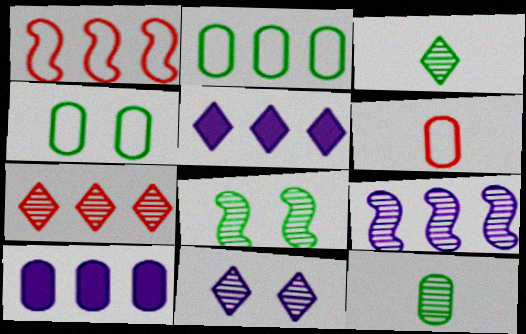[[3, 7, 11], 
[5, 6, 8]]